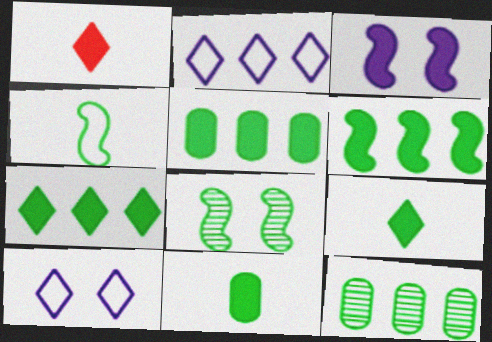[[1, 3, 5], 
[4, 6, 8], 
[5, 6, 7]]